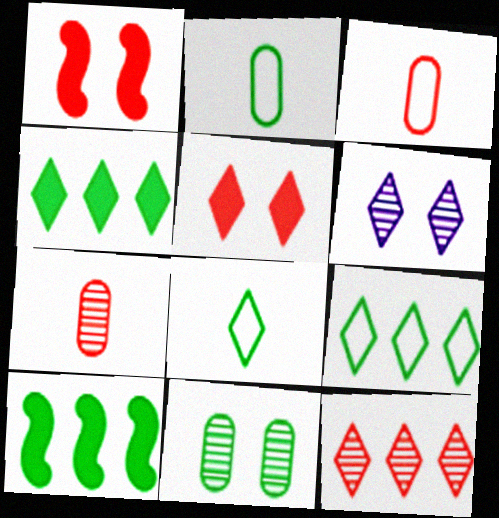[[1, 3, 12], 
[3, 6, 10], 
[8, 10, 11]]